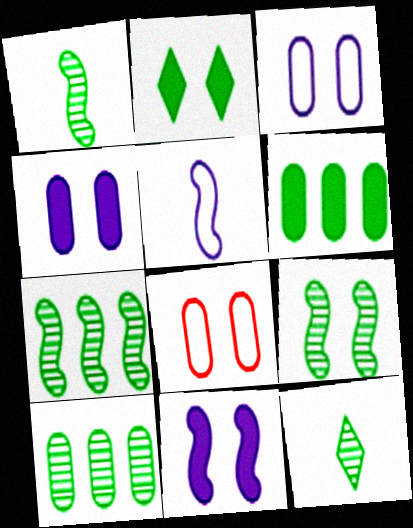[[1, 7, 9], 
[9, 10, 12]]